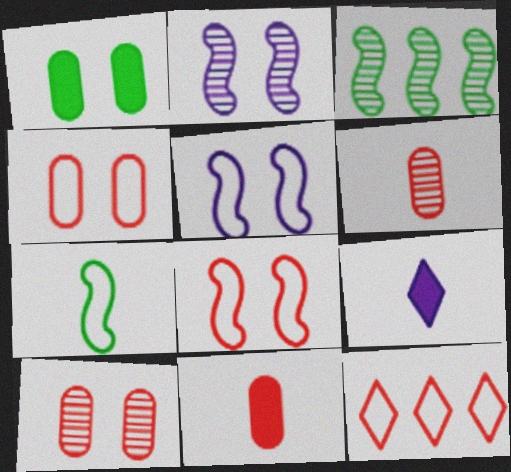[[3, 4, 9], 
[6, 7, 9]]